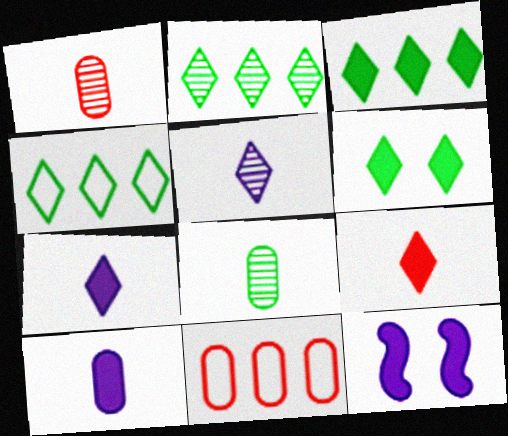[[1, 4, 12], 
[2, 3, 4]]